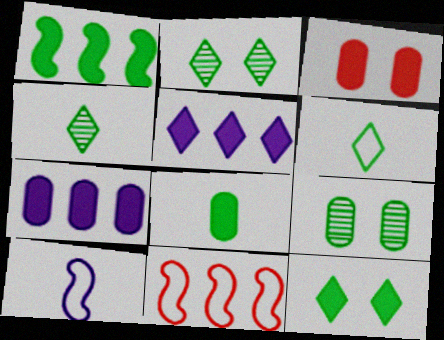[[1, 6, 9], 
[1, 8, 12], 
[3, 7, 8]]